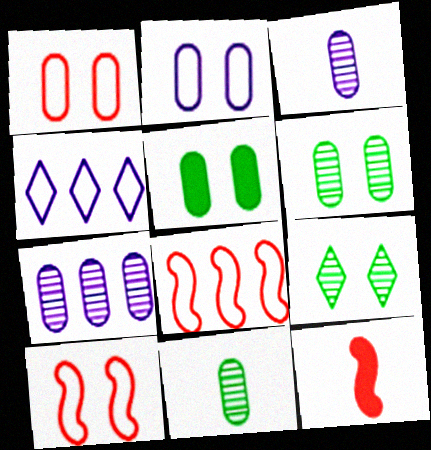[[4, 6, 12]]